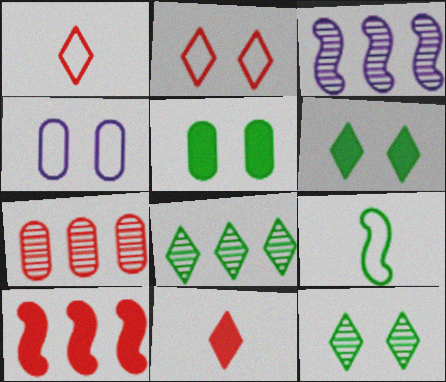[[1, 3, 5], 
[3, 7, 8], 
[5, 8, 9]]